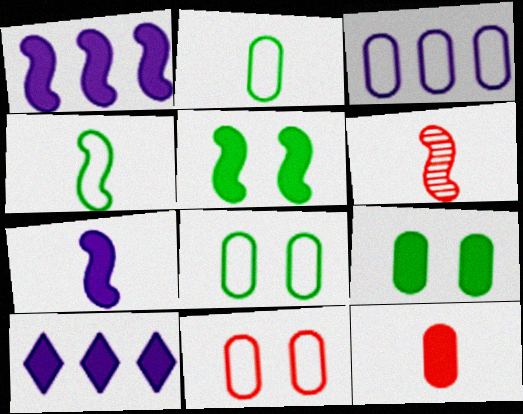[[2, 3, 11], 
[4, 6, 7], 
[5, 10, 12], 
[6, 8, 10]]